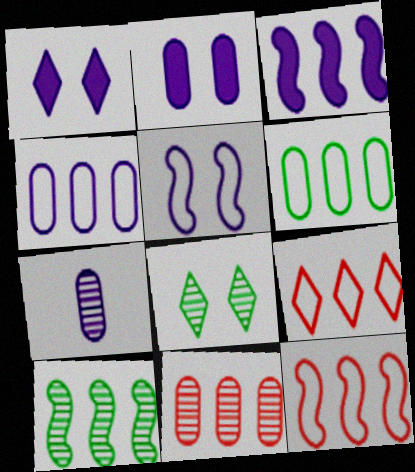[[2, 4, 7], 
[3, 10, 12]]